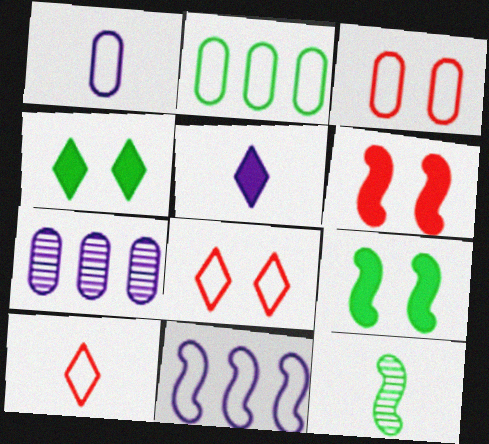[[1, 2, 3], 
[2, 4, 12], 
[6, 11, 12], 
[7, 9, 10]]